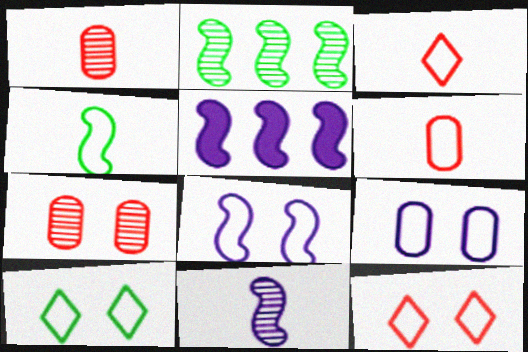[[1, 5, 10], 
[5, 8, 11]]